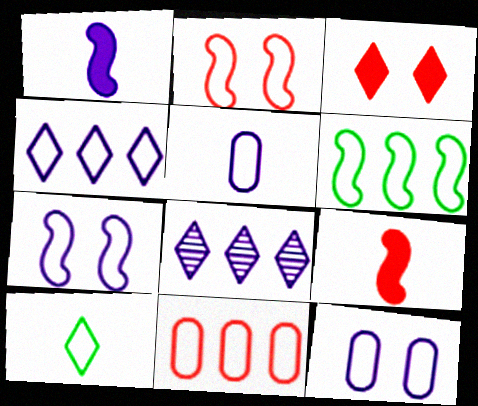[[1, 8, 12], 
[3, 8, 10], 
[4, 5, 7], 
[4, 6, 11], 
[7, 10, 11]]